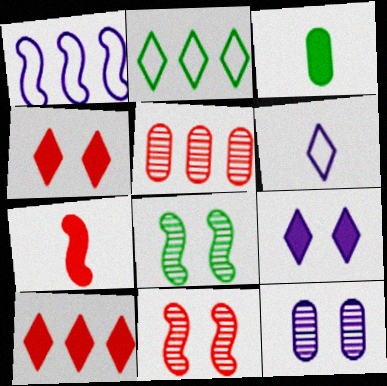[[1, 7, 8], 
[2, 3, 8], 
[2, 7, 12]]